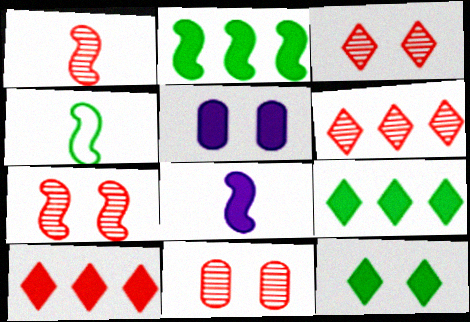[[1, 4, 8], 
[1, 6, 11], 
[3, 7, 11], 
[4, 5, 6]]